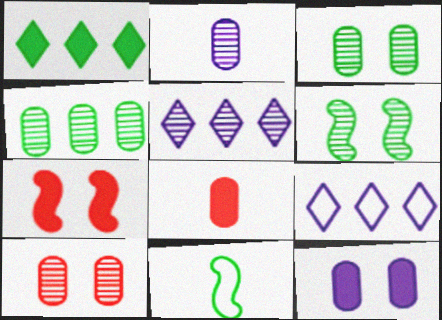[[1, 3, 11], 
[2, 4, 10], 
[6, 8, 9]]